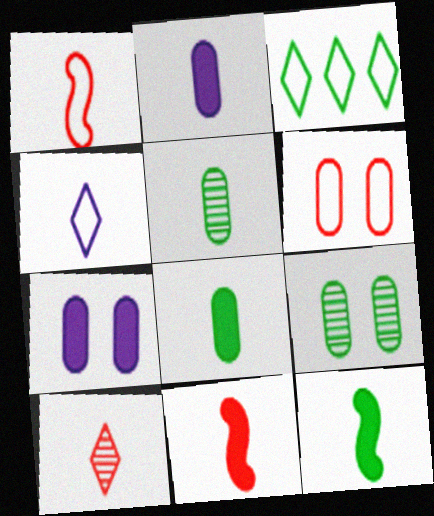[[3, 9, 12], 
[4, 5, 11], 
[6, 7, 9]]